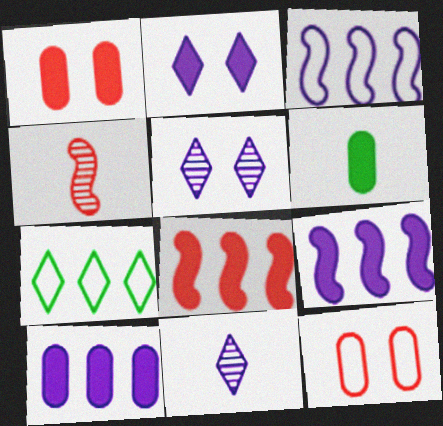[[1, 6, 10], 
[2, 6, 8]]